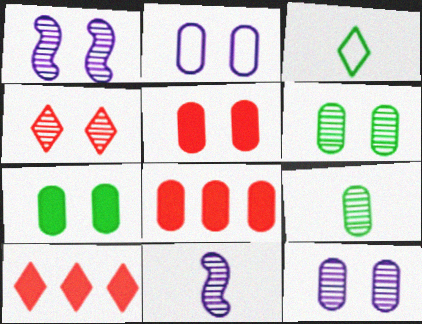[[1, 3, 8], 
[1, 4, 6], 
[2, 5, 6], 
[2, 8, 9]]